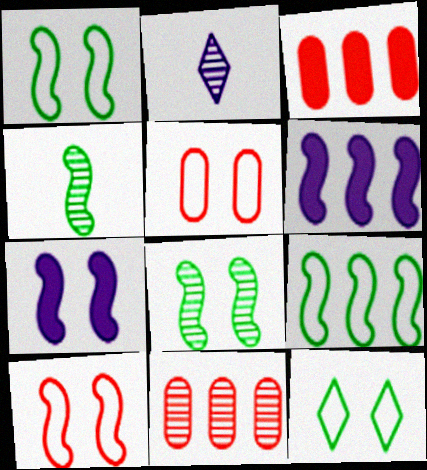[[1, 2, 3], 
[2, 8, 11], 
[4, 6, 10], 
[7, 8, 10]]